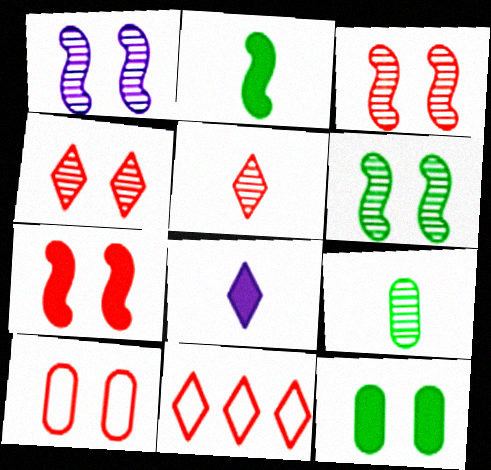[[1, 3, 6], 
[4, 7, 10]]